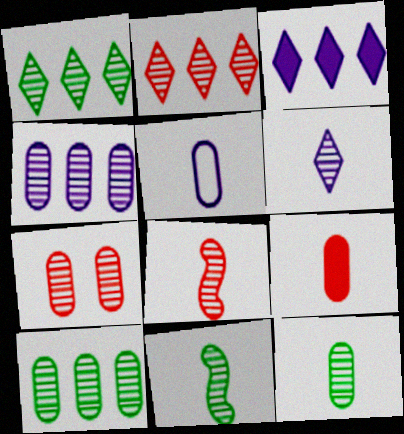[[2, 7, 8], 
[4, 7, 12], 
[5, 9, 12], 
[6, 8, 12]]